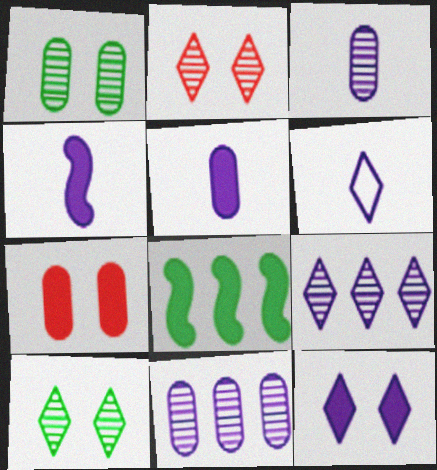[[3, 4, 6], 
[6, 9, 12]]